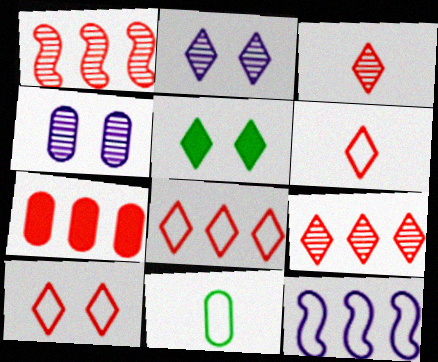[[1, 7, 8], 
[2, 5, 10], 
[4, 7, 11], 
[6, 8, 10], 
[10, 11, 12]]